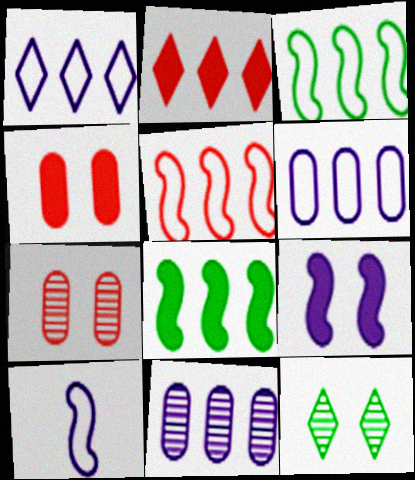[[2, 3, 11]]